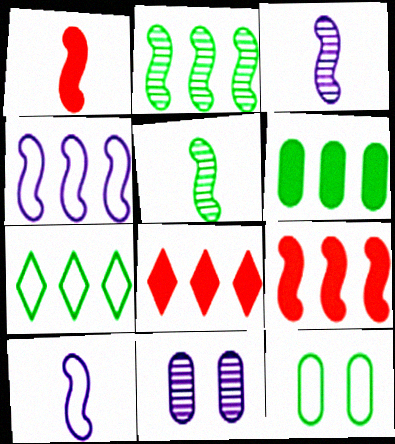[[1, 5, 10], 
[1, 7, 11], 
[2, 4, 9], 
[2, 6, 7], 
[3, 8, 12]]